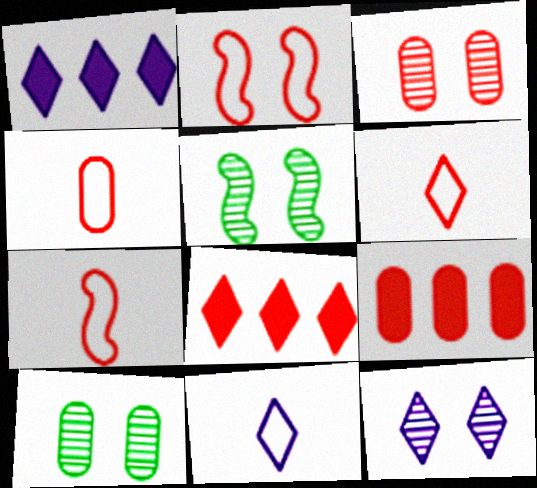[[1, 4, 5], 
[1, 7, 10], 
[1, 11, 12], 
[3, 4, 9], 
[3, 5, 12], 
[3, 7, 8], 
[4, 6, 7], 
[5, 9, 11]]